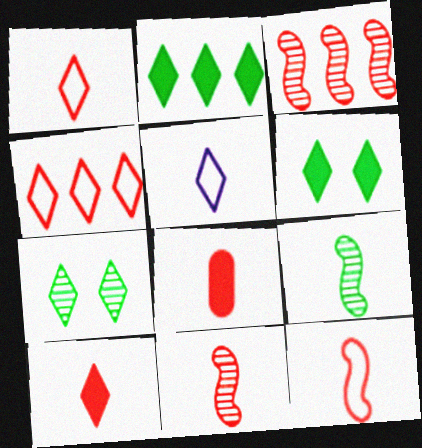[[1, 8, 11], 
[5, 8, 9]]